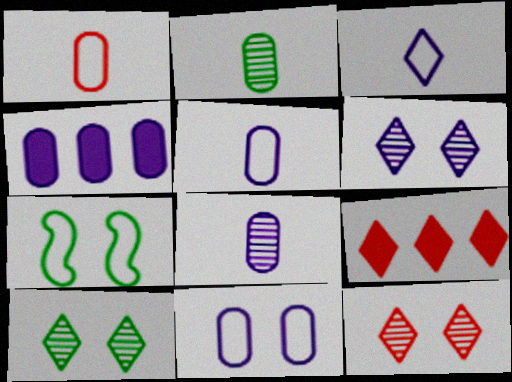[[3, 9, 10], 
[4, 8, 11], 
[6, 10, 12], 
[7, 8, 9]]